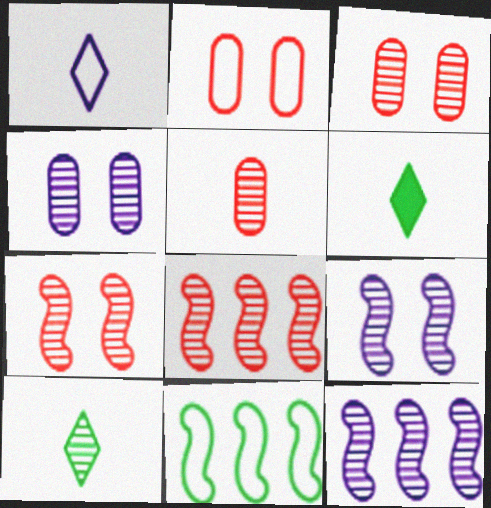[[1, 2, 11], 
[2, 6, 12], 
[3, 10, 12], 
[4, 8, 10]]